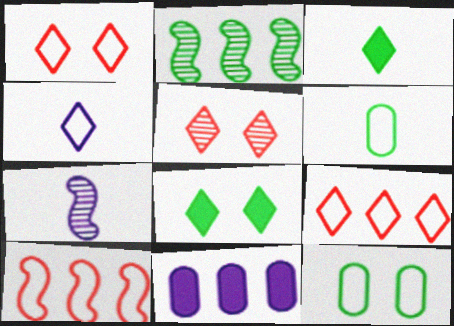[[2, 3, 12], 
[2, 6, 8], 
[2, 9, 11], 
[4, 10, 12]]